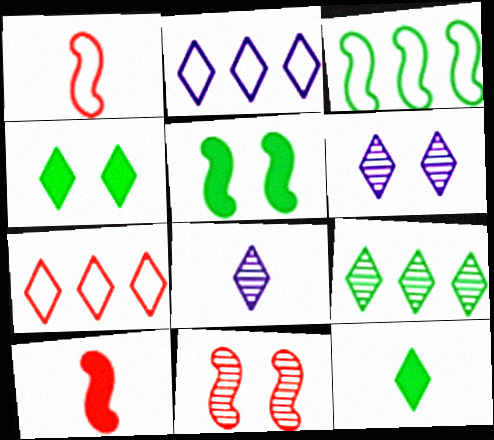[[4, 7, 8], 
[6, 7, 12]]